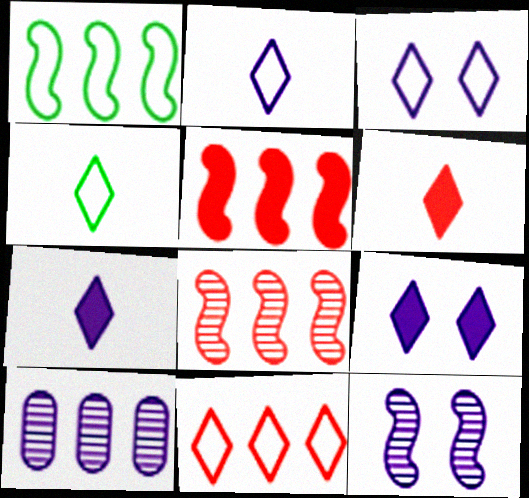[[3, 4, 11]]